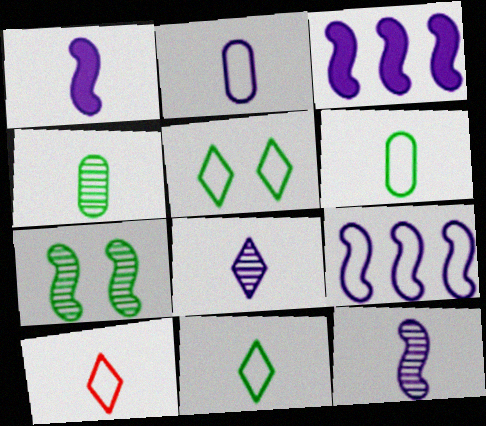[[1, 2, 8], 
[1, 4, 10]]